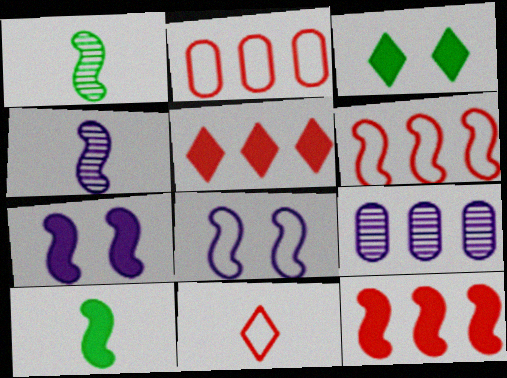[[1, 6, 7], 
[1, 8, 12], 
[2, 3, 4], 
[7, 10, 12]]